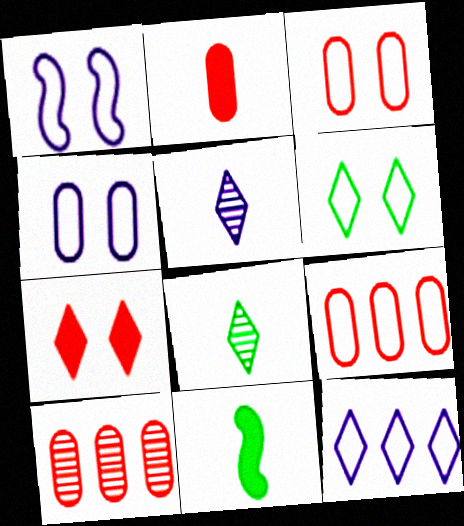[[1, 3, 6], 
[2, 3, 10], 
[7, 8, 12]]